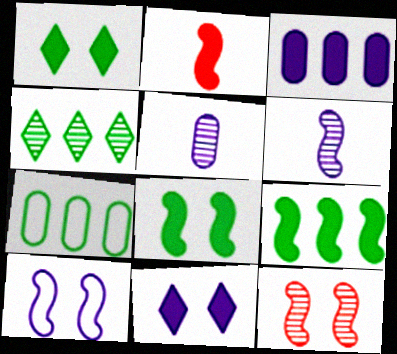[[1, 2, 3], 
[4, 5, 12], 
[4, 7, 9], 
[8, 10, 12]]